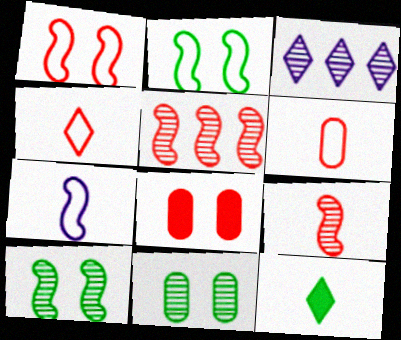[[3, 9, 11], 
[4, 5, 8]]